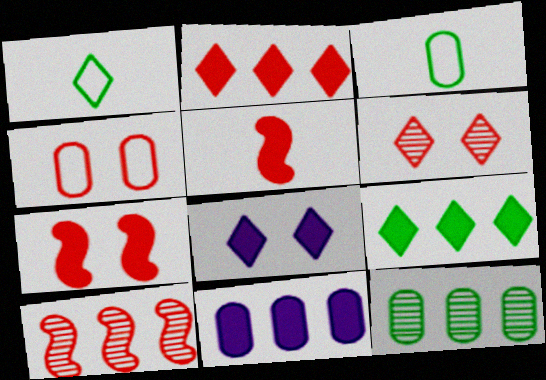[[3, 8, 10], 
[4, 6, 7]]